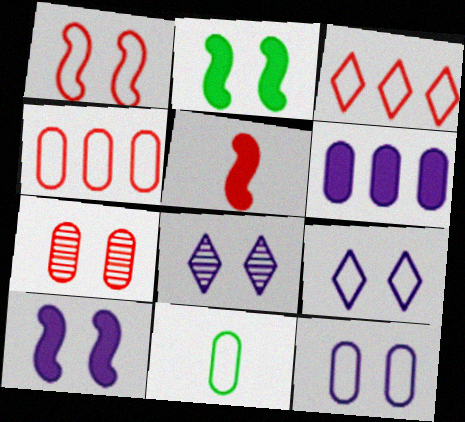[[2, 7, 9], 
[3, 5, 7], 
[4, 11, 12], 
[6, 7, 11], 
[8, 10, 12]]